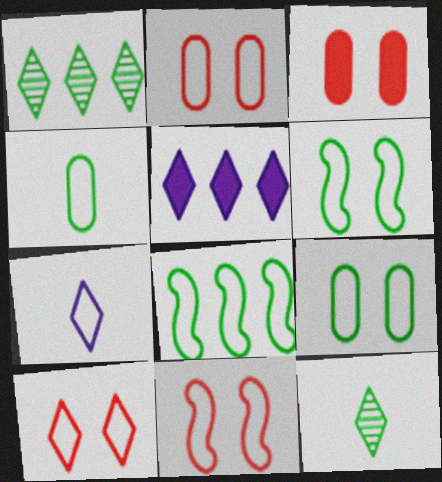[[2, 7, 8], 
[2, 10, 11], 
[5, 10, 12]]